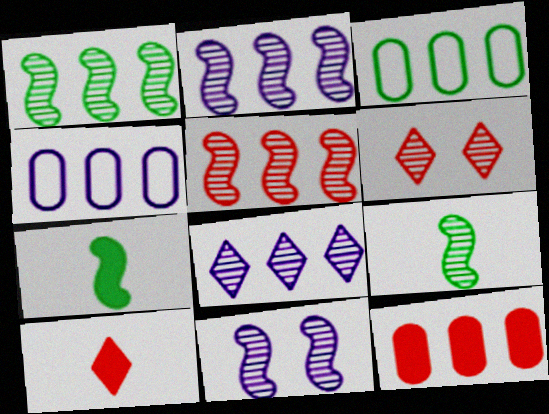[[1, 2, 5], 
[3, 10, 11], 
[4, 6, 7], 
[5, 9, 11]]